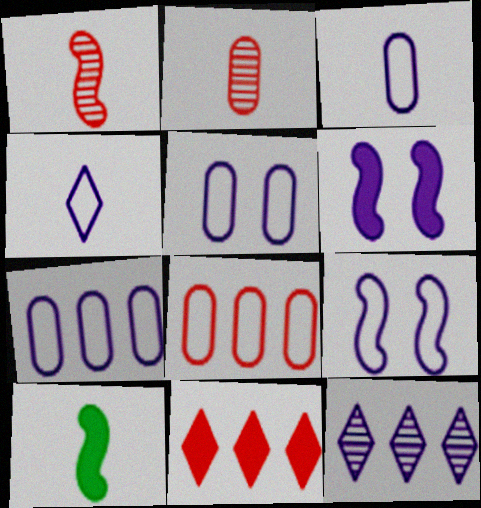[[2, 4, 10], 
[3, 5, 7], 
[3, 6, 12], 
[4, 7, 9]]